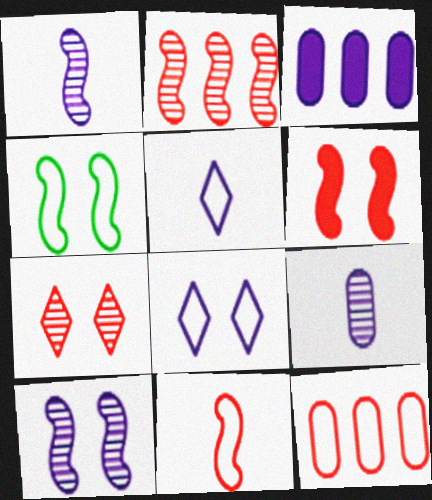[[1, 3, 8], 
[2, 6, 11], 
[3, 5, 10], 
[4, 5, 12], 
[4, 6, 10]]